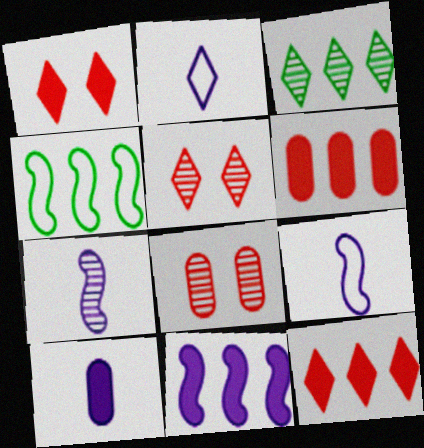[[1, 2, 3], 
[2, 7, 10], 
[3, 7, 8], 
[4, 5, 10]]